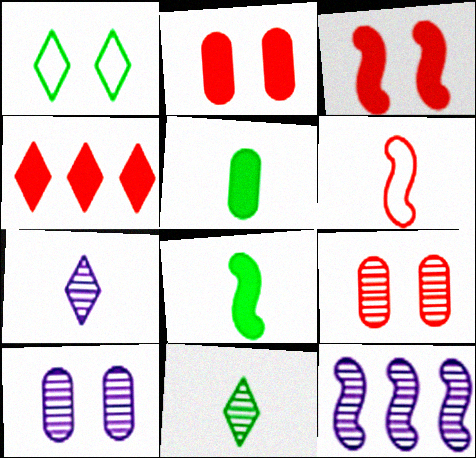[[1, 3, 10], 
[1, 4, 7], 
[4, 6, 9], 
[5, 6, 7], 
[7, 10, 12], 
[9, 11, 12]]